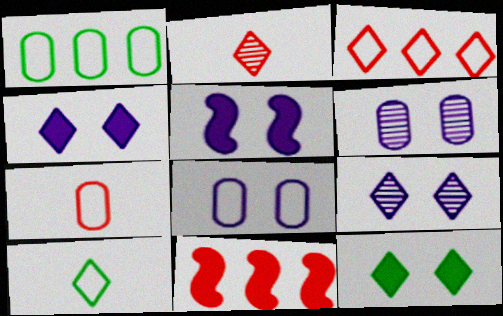[[1, 2, 5], 
[1, 7, 8], 
[5, 8, 9], 
[6, 10, 11]]